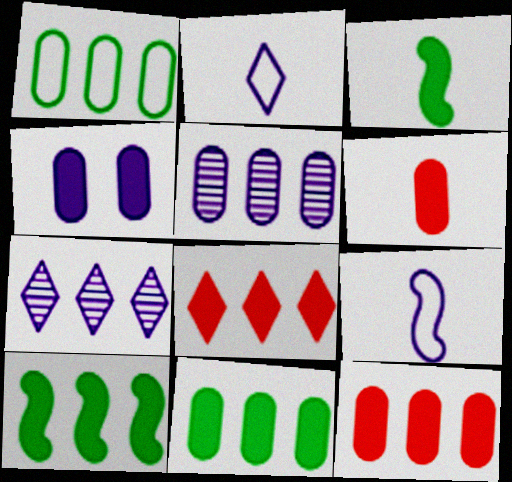[[1, 5, 12], 
[3, 4, 8], 
[4, 6, 11], 
[4, 7, 9]]